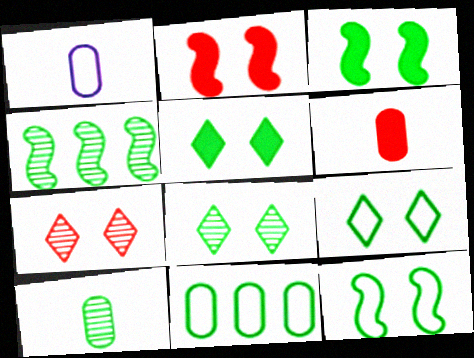[[1, 6, 10], 
[4, 8, 10], 
[5, 8, 9]]